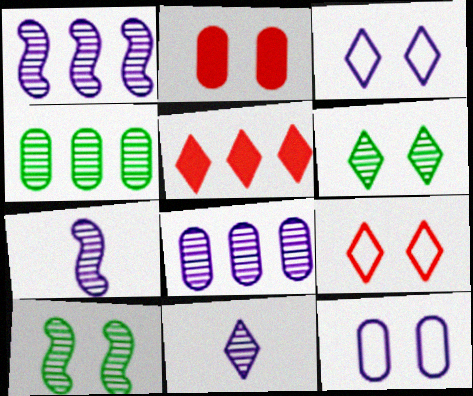[[2, 3, 10]]